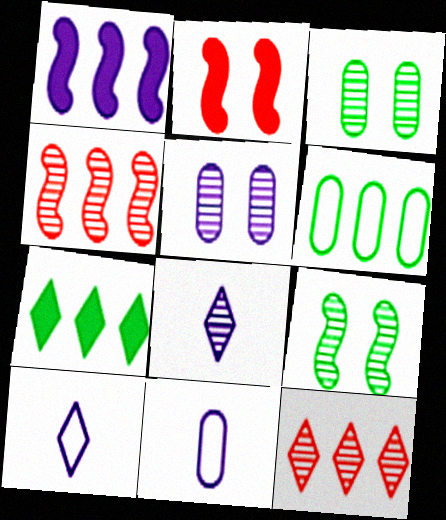[[1, 5, 10], 
[1, 6, 12], 
[2, 6, 8], 
[3, 4, 8]]